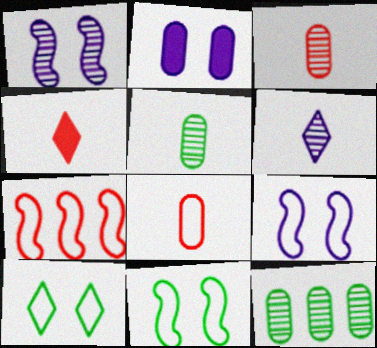[[2, 8, 12], 
[4, 9, 12]]